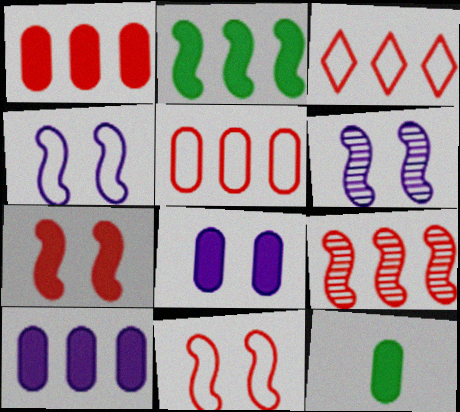[[1, 3, 9], 
[1, 8, 12], 
[3, 6, 12]]